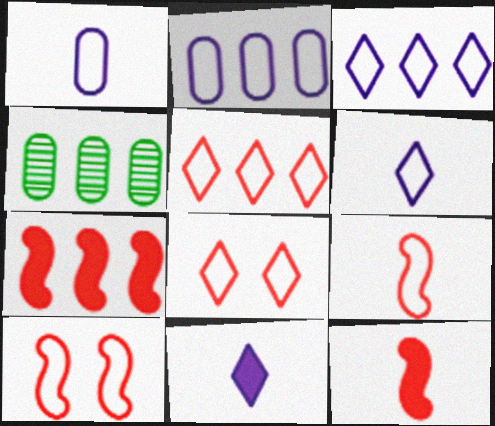[[3, 4, 7], 
[4, 10, 11]]